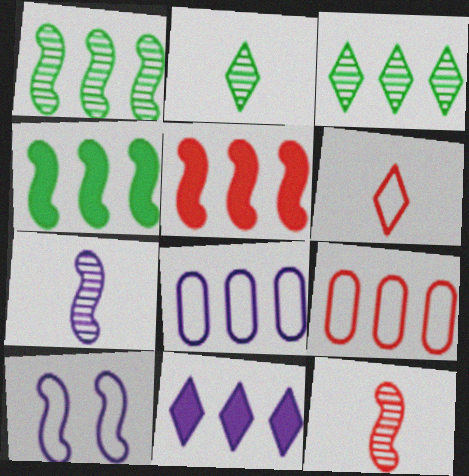[[1, 9, 11], 
[3, 5, 8], 
[4, 10, 12]]